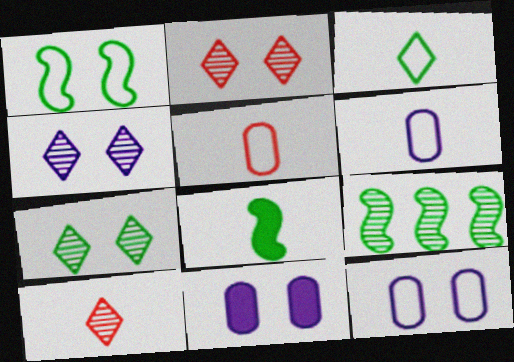[[1, 2, 11], 
[1, 8, 9], 
[2, 4, 7], 
[6, 8, 10]]